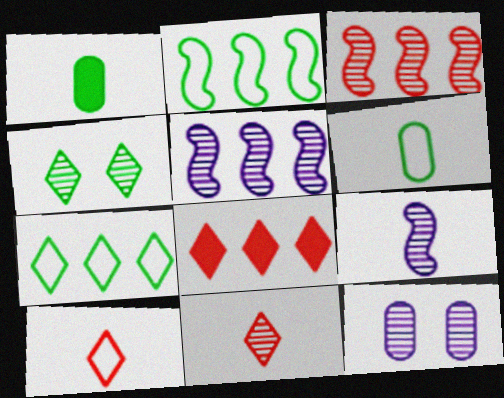[[1, 2, 4], 
[1, 9, 10]]